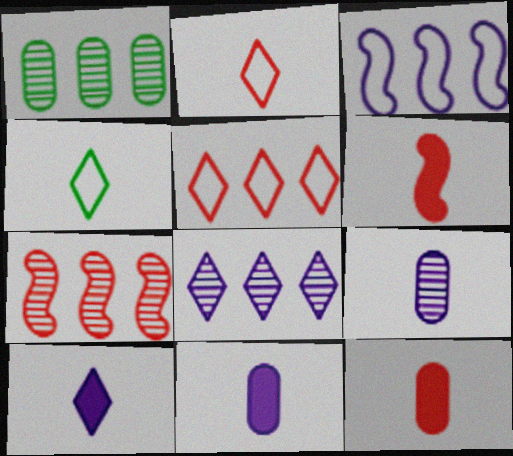[[1, 7, 8], 
[4, 6, 9]]